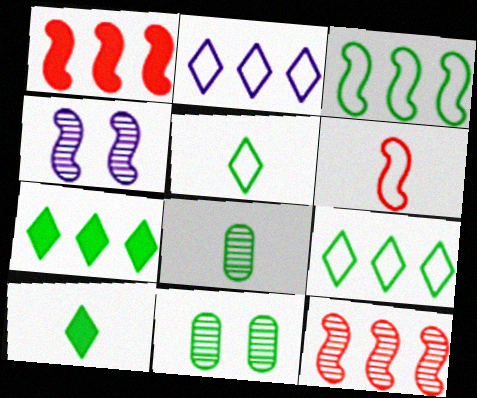[[3, 10, 11]]